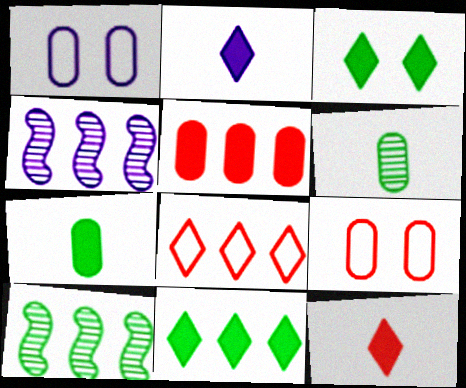[[1, 2, 4], 
[1, 5, 6], 
[1, 10, 12], 
[2, 9, 10]]